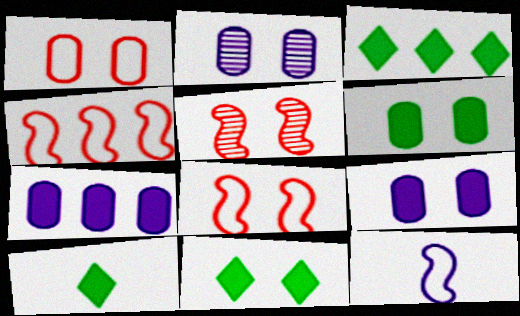[[1, 2, 6], 
[2, 4, 10], 
[2, 8, 11], 
[3, 10, 11]]